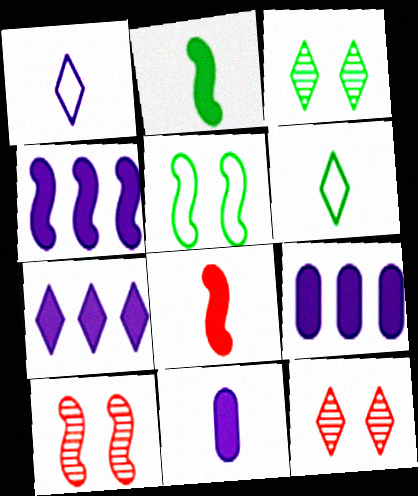[[4, 7, 9], 
[6, 7, 12], 
[6, 9, 10]]